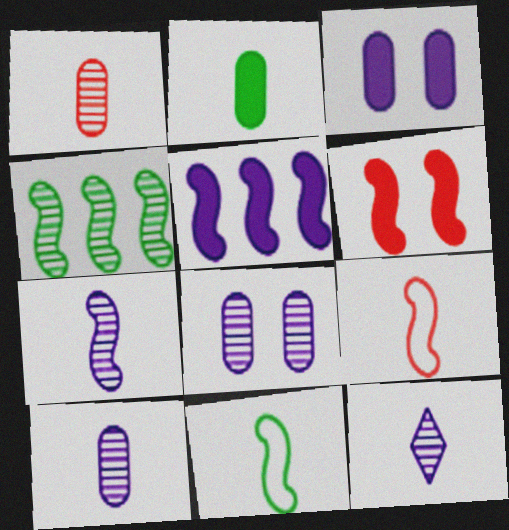[[2, 9, 12], 
[7, 10, 12]]